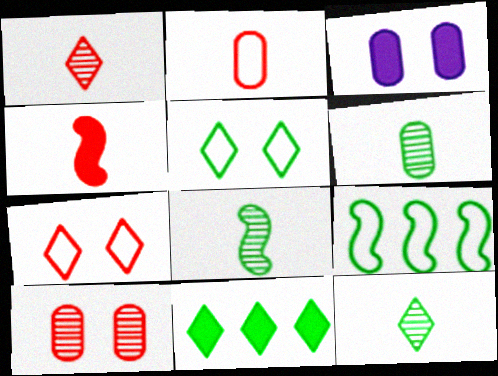[[1, 2, 4], 
[1, 3, 9], 
[3, 4, 11], 
[5, 11, 12], 
[6, 8, 12]]